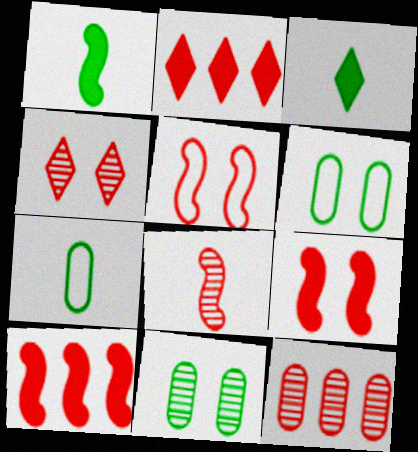[[4, 8, 12], 
[5, 8, 10]]